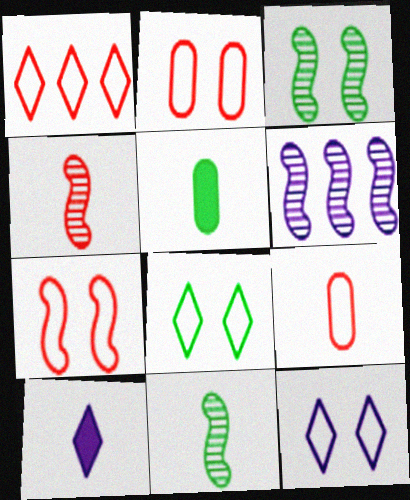[[1, 7, 9], 
[3, 4, 6], 
[9, 10, 11]]